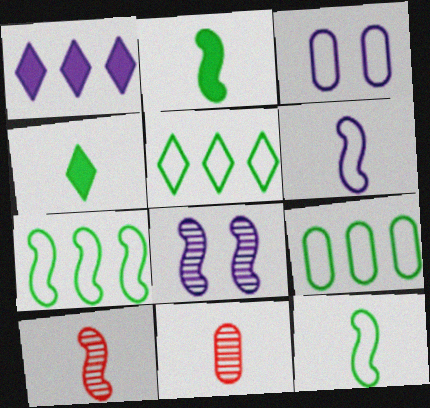[[2, 6, 10], 
[4, 6, 11], 
[5, 7, 9]]